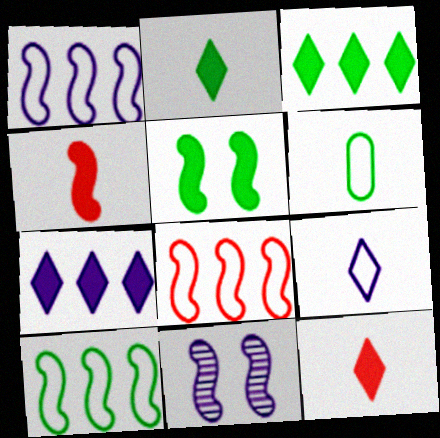[[1, 8, 10], 
[4, 10, 11]]